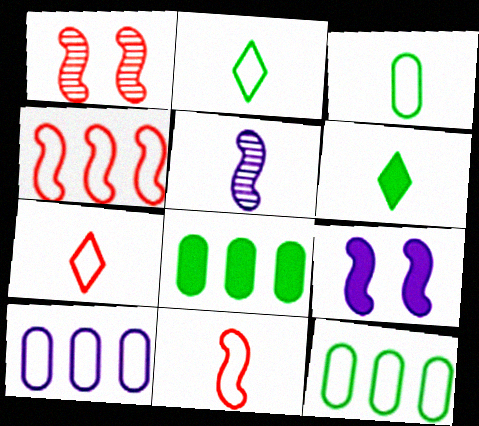[[1, 6, 10]]